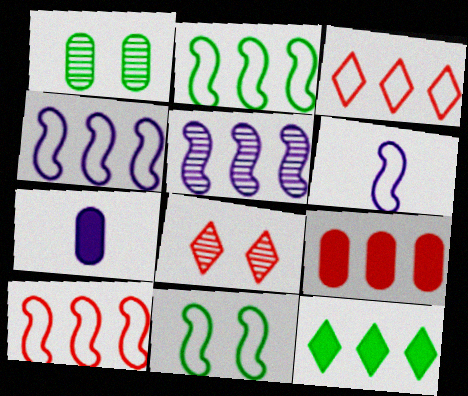[[2, 4, 10], 
[2, 7, 8], 
[6, 10, 11]]